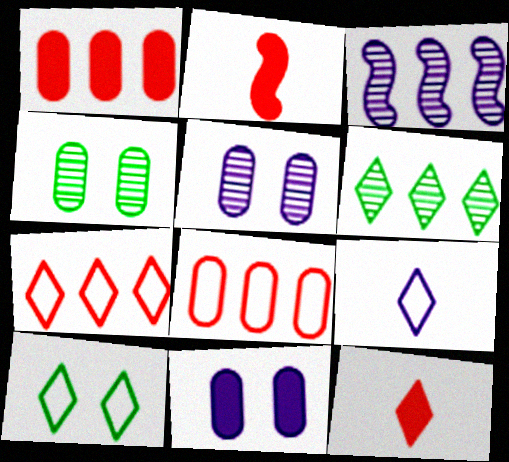[[3, 9, 11], 
[7, 9, 10]]